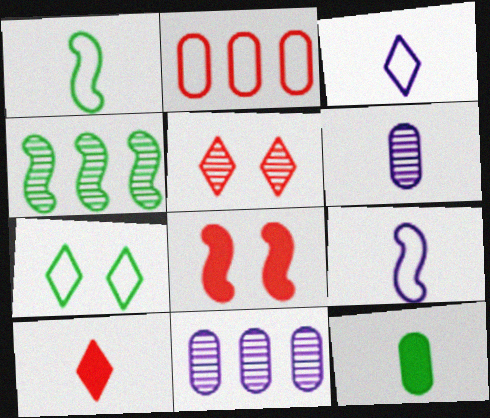[[1, 6, 10], 
[2, 7, 9], 
[4, 5, 6], 
[4, 7, 12], 
[4, 8, 9]]